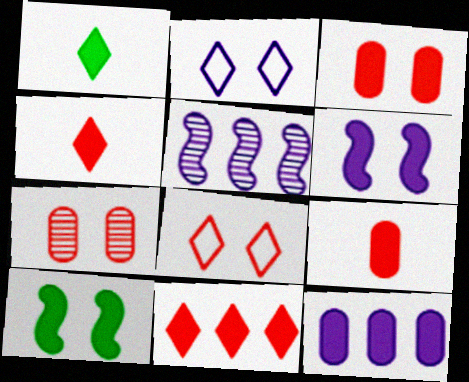[[2, 7, 10], 
[4, 10, 12]]